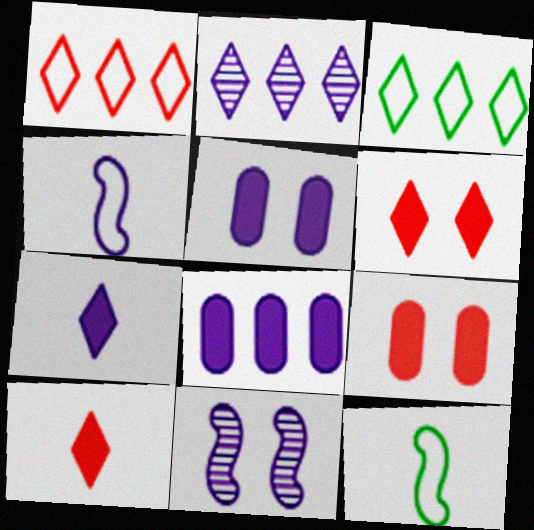[[2, 4, 5], 
[2, 9, 12]]